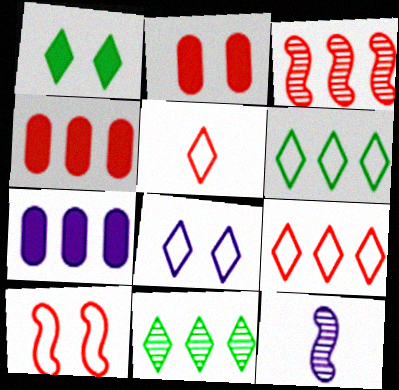[[2, 3, 5], 
[2, 6, 12], 
[3, 4, 9], 
[3, 6, 7], 
[5, 6, 8], 
[7, 8, 12]]